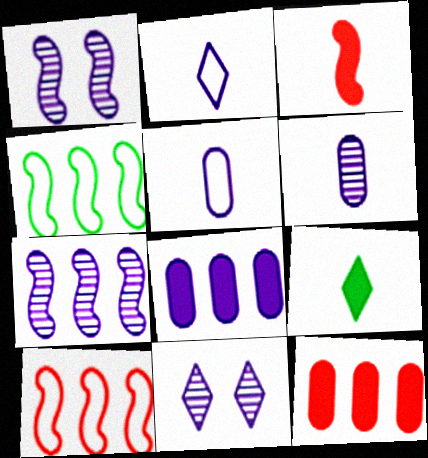[[1, 2, 8], 
[1, 3, 4], 
[6, 7, 11]]